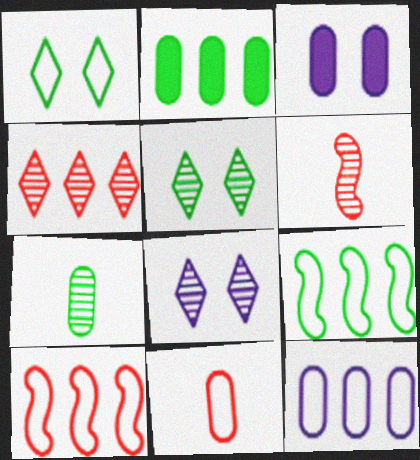[]